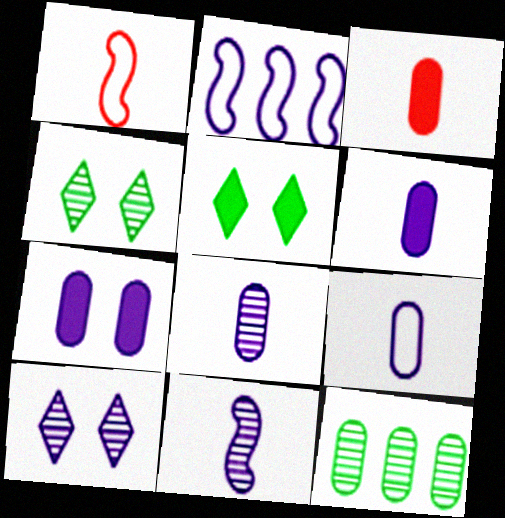[[2, 3, 4], 
[2, 6, 10], 
[6, 8, 9]]